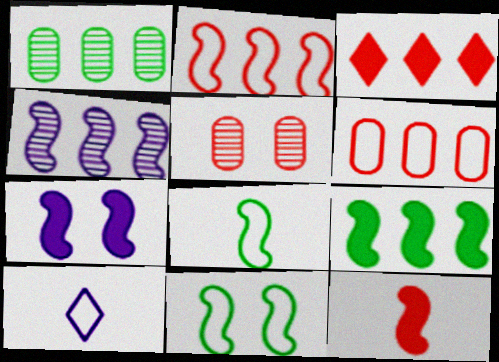[[2, 4, 9], 
[4, 11, 12], 
[5, 9, 10], 
[6, 10, 11], 
[7, 9, 12]]